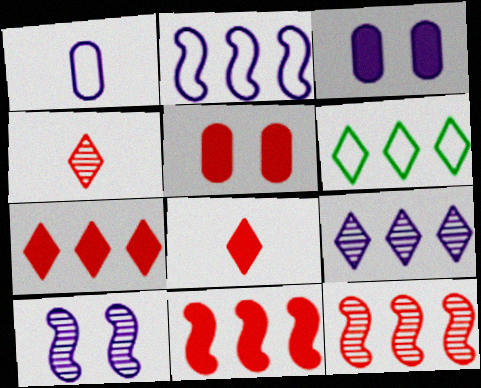[[5, 8, 11], 
[6, 7, 9]]